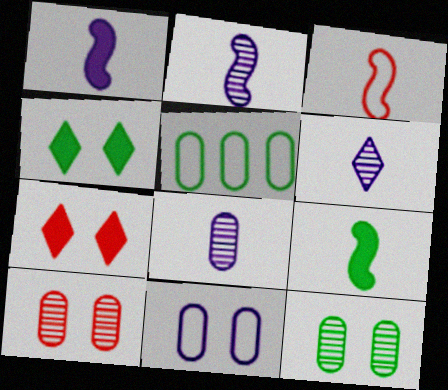[[2, 3, 9], 
[2, 5, 7], 
[2, 6, 8]]